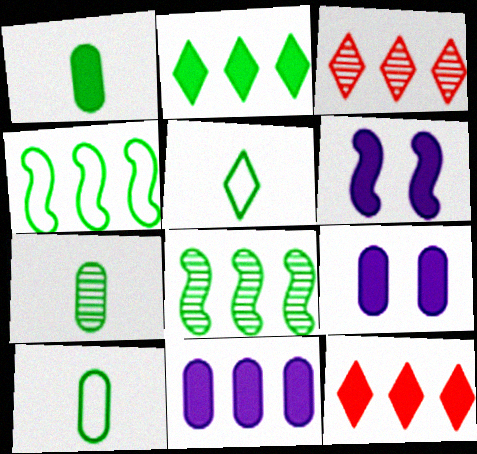[[1, 6, 12], 
[1, 7, 10], 
[3, 4, 11], 
[3, 6, 10]]